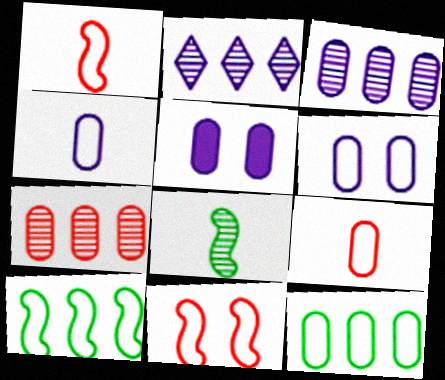[[3, 4, 5], 
[6, 9, 12]]